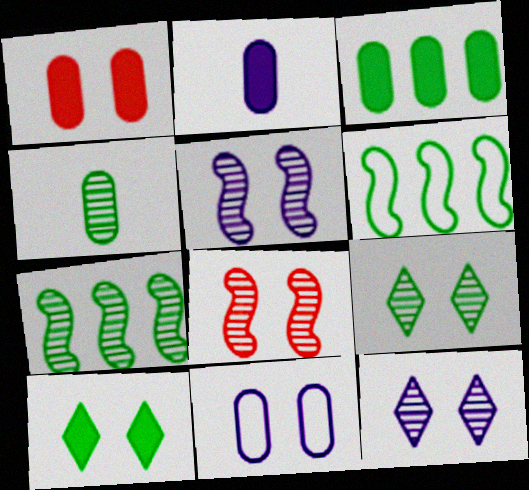[[1, 2, 3], 
[4, 6, 10], 
[4, 7, 9], 
[8, 10, 11]]